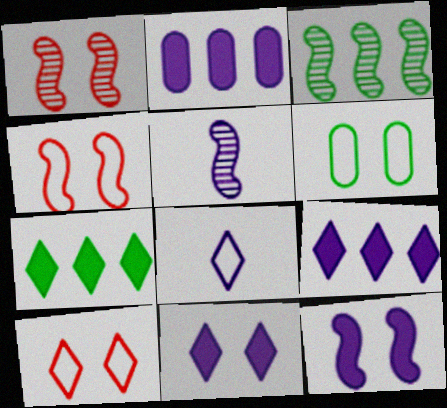[[1, 3, 5], 
[1, 6, 11]]